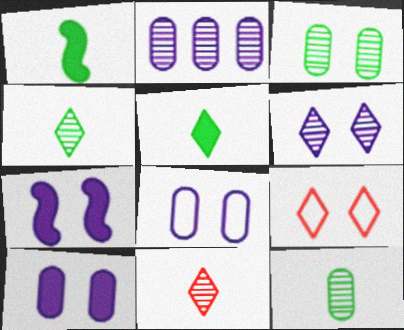[[1, 2, 9], 
[3, 7, 9], 
[6, 7, 8]]